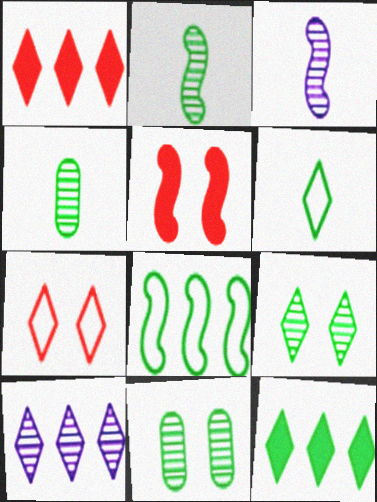[[3, 5, 8], 
[6, 9, 12]]